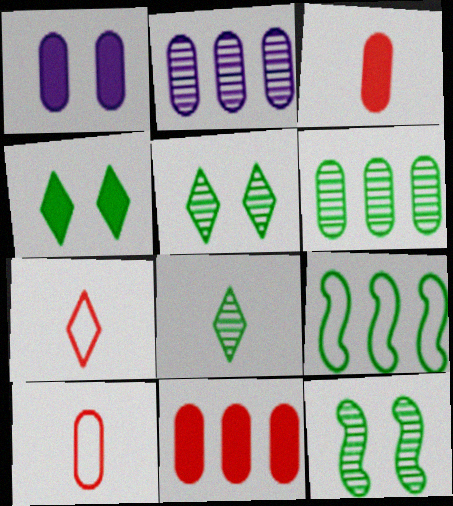[[1, 6, 10], 
[6, 8, 12]]